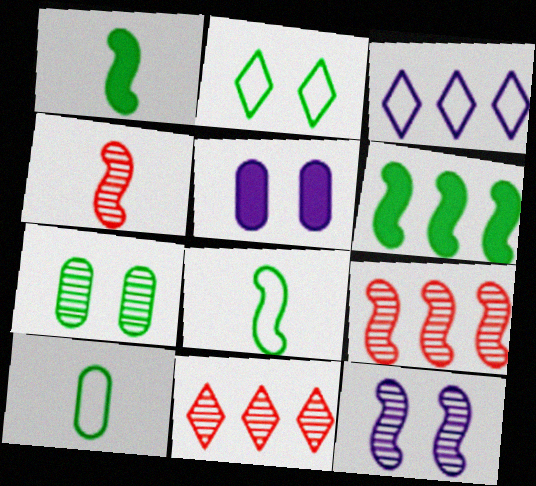[[5, 8, 11]]